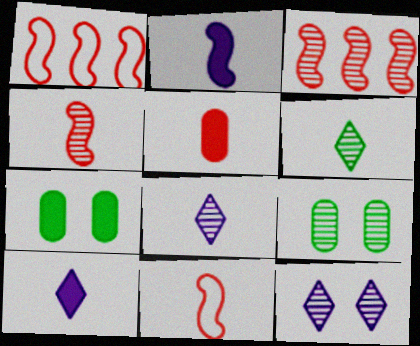[[1, 7, 8], 
[1, 9, 10], 
[3, 8, 9]]